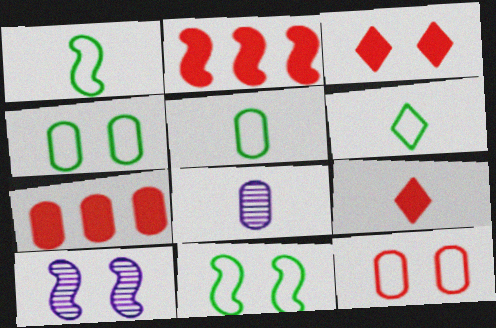[[1, 2, 10], 
[1, 5, 6], 
[1, 8, 9], 
[3, 4, 10], 
[4, 7, 8], 
[6, 7, 10]]